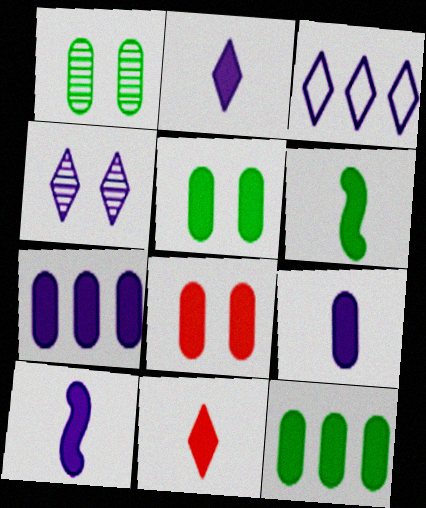[[2, 3, 4], 
[2, 9, 10], 
[6, 9, 11], 
[8, 9, 12]]